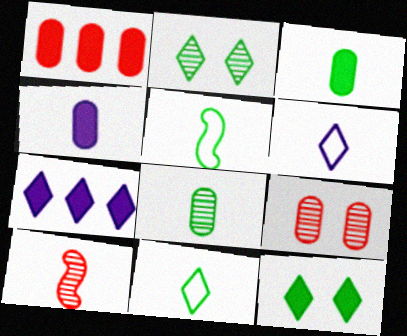[[3, 6, 10], 
[4, 10, 11], 
[5, 7, 9]]